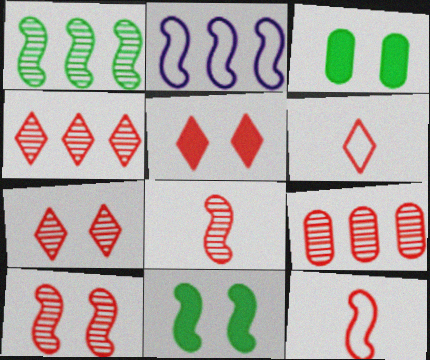[[2, 8, 11], 
[4, 5, 6], 
[5, 9, 12], 
[7, 8, 9]]